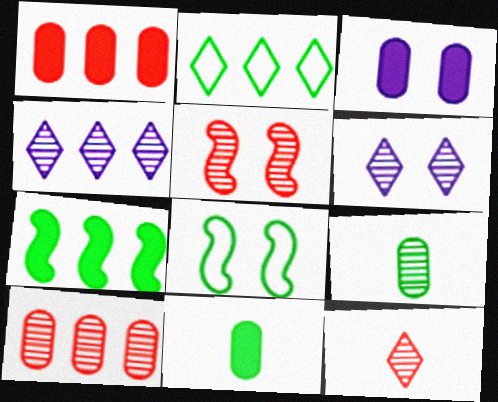[[1, 3, 11], 
[4, 5, 9], 
[5, 10, 12]]